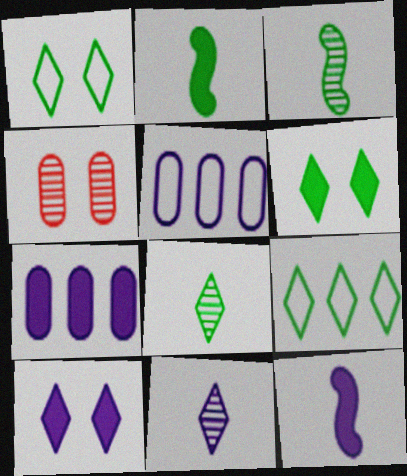[[4, 9, 12], 
[6, 8, 9], 
[7, 10, 12]]